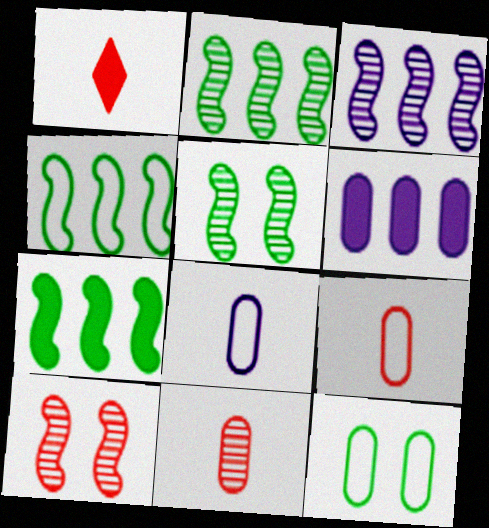[[1, 3, 12], 
[2, 4, 7], 
[6, 11, 12]]